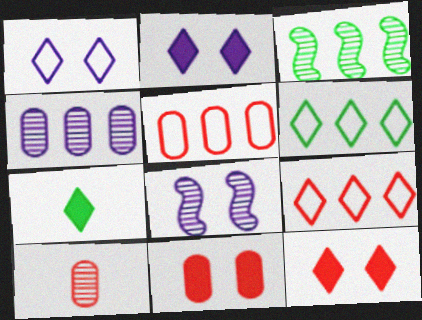[[5, 7, 8], 
[5, 10, 11]]